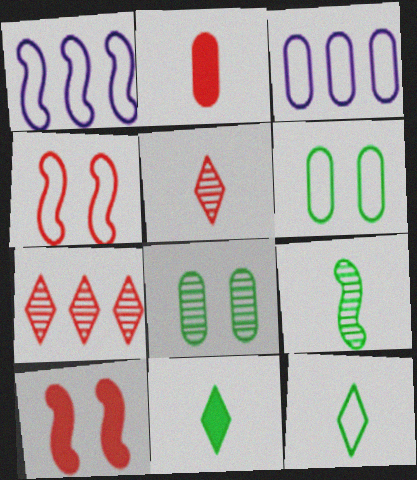[[1, 9, 10], 
[2, 3, 8], 
[2, 4, 7], 
[3, 4, 12]]